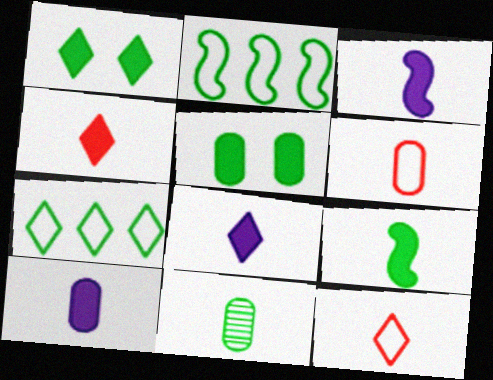[[1, 2, 11], 
[3, 8, 10], 
[3, 11, 12], 
[4, 9, 10], 
[6, 10, 11]]